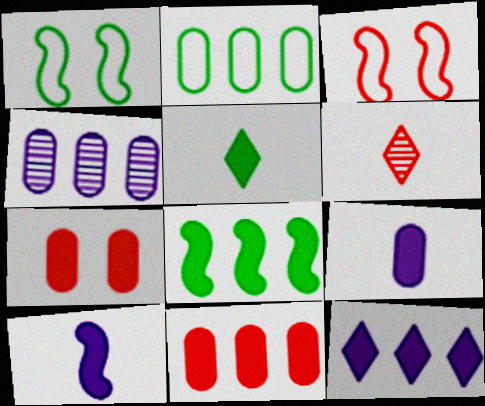[[2, 4, 11], 
[3, 4, 5], 
[3, 6, 11], 
[8, 11, 12]]